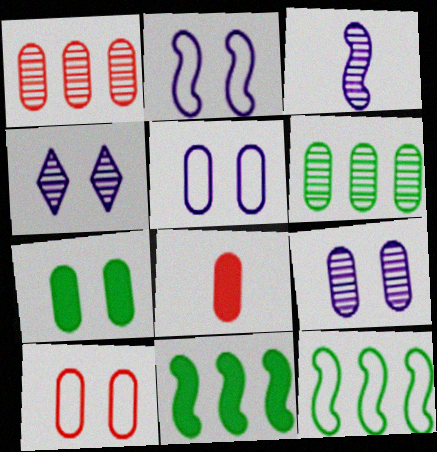[[1, 8, 10], 
[4, 8, 12], 
[5, 6, 8], 
[7, 9, 10]]